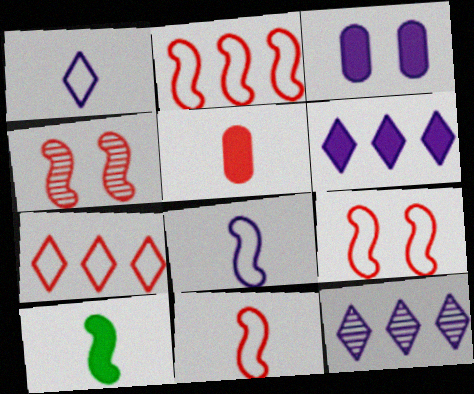[[2, 9, 11], 
[3, 8, 12], 
[4, 5, 7]]